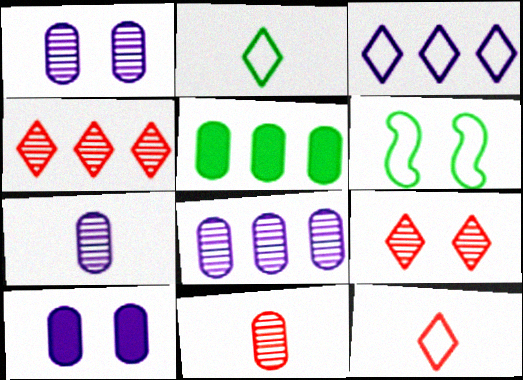[[1, 7, 8], 
[6, 9, 10]]